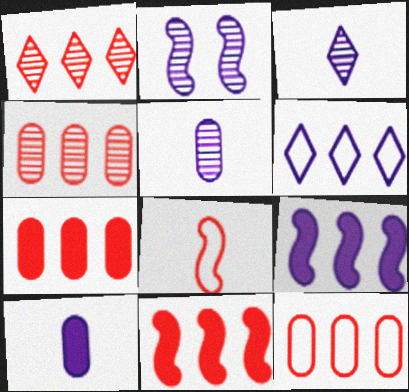[[1, 11, 12], 
[2, 6, 10], 
[4, 7, 12]]